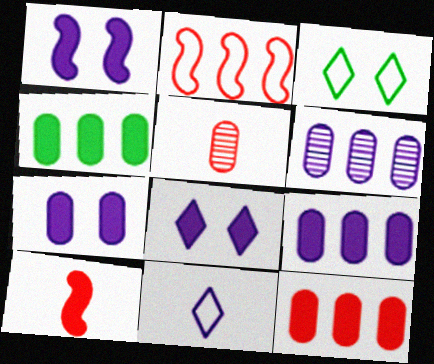[[1, 6, 11], 
[1, 7, 8], 
[3, 6, 10], 
[4, 8, 10], 
[4, 9, 12]]